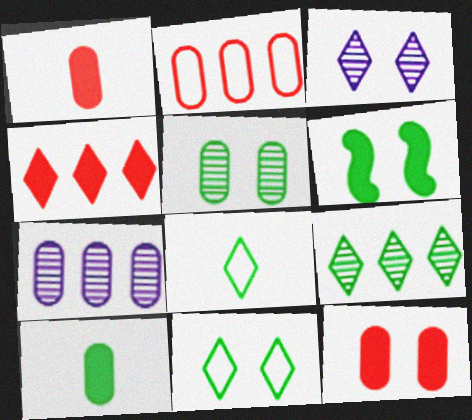[[3, 4, 8], 
[5, 6, 11]]